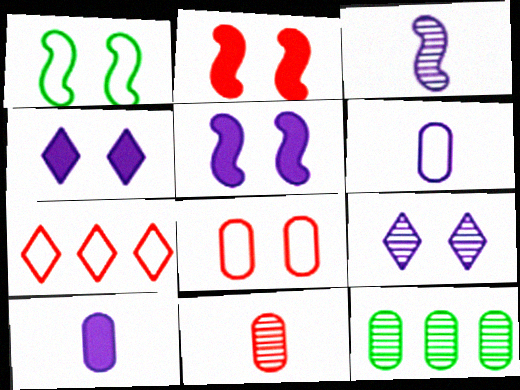[[1, 6, 7], 
[2, 7, 11], 
[8, 10, 12]]